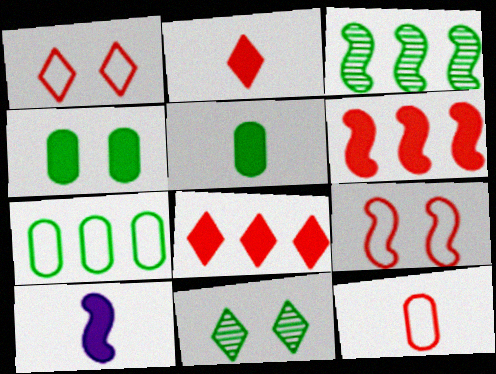[[2, 5, 10], 
[3, 9, 10], 
[4, 8, 10]]